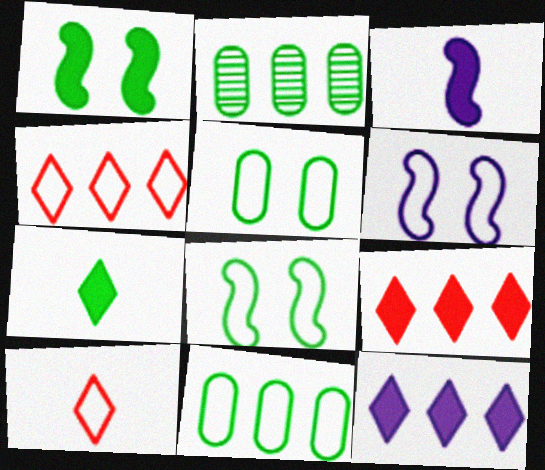[[2, 7, 8], 
[6, 10, 11]]